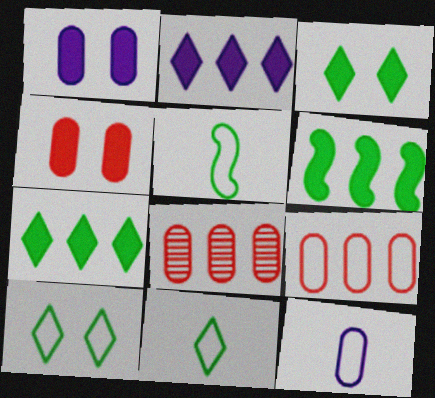[]